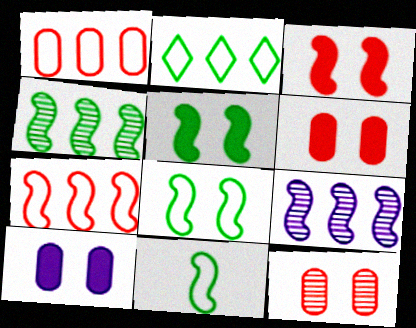[[3, 9, 11], 
[4, 5, 11]]